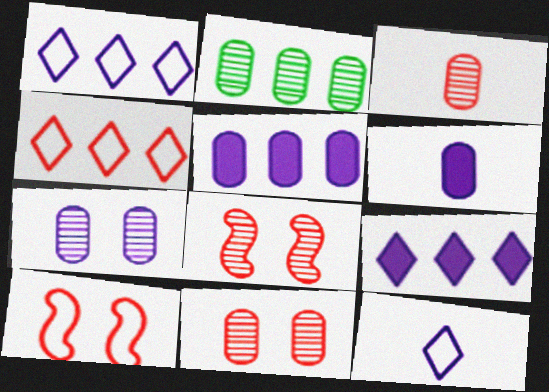[[2, 3, 7]]